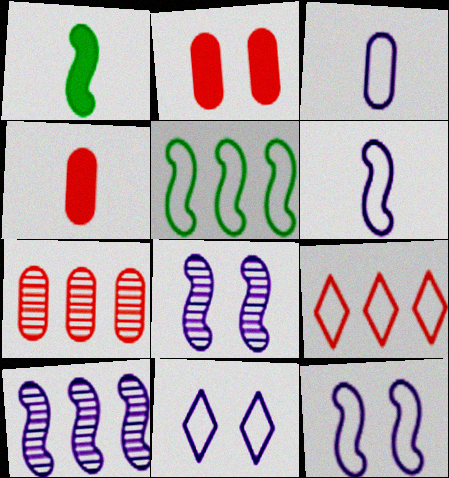[[1, 7, 11]]